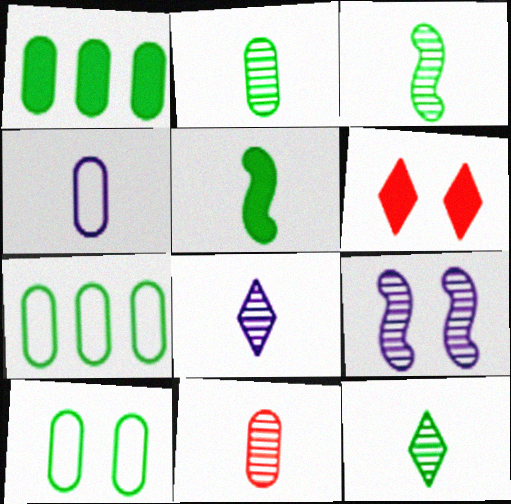[[1, 2, 10], 
[2, 3, 12], 
[3, 8, 11], 
[6, 9, 10]]